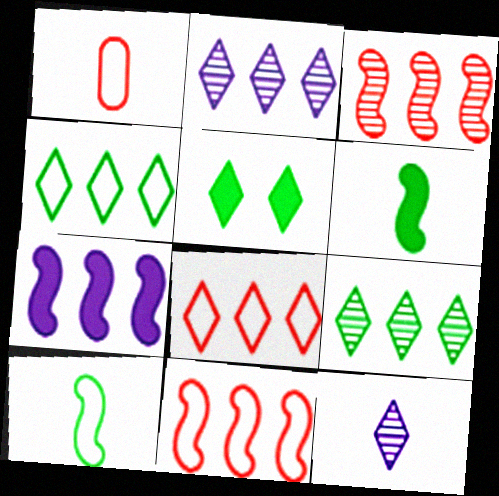[[1, 6, 12], 
[5, 8, 12]]